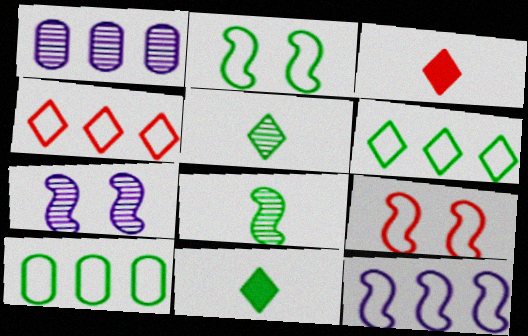[[1, 2, 3], 
[1, 9, 11], 
[3, 7, 10], 
[4, 10, 12]]